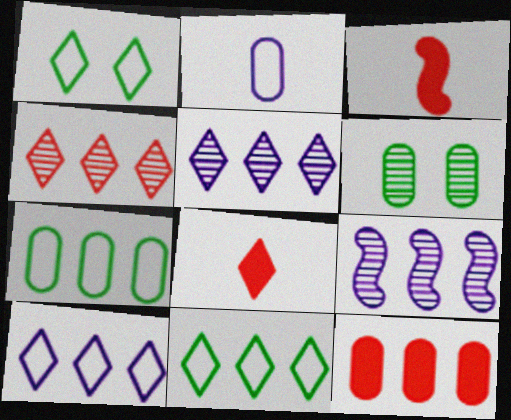[[1, 5, 8], 
[2, 6, 12], 
[3, 6, 10], 
[9, 11, 12]]